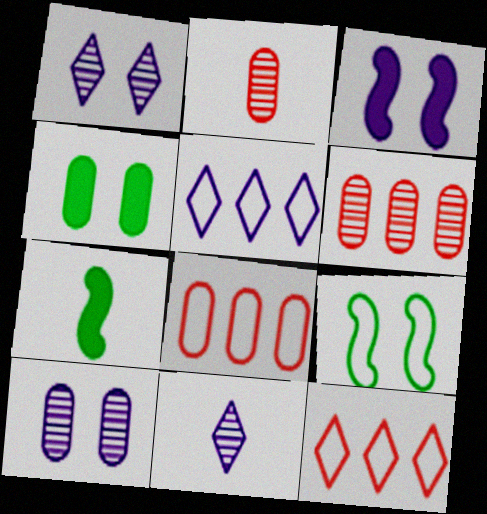[[1, 7, 8], 
[7, 10, 12]]